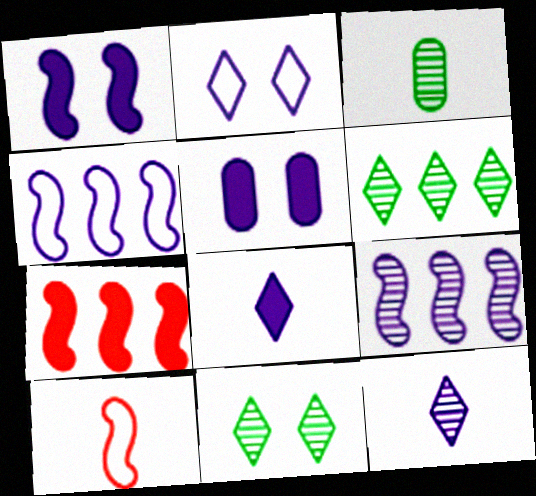[[2, 3, 7], 
[3, 8, 10], 
[4, 5, 12], 
[5, 6, 10]]